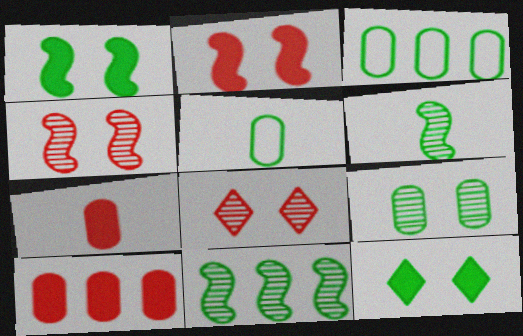[[3, 6, 12], 
[5, 11, 12]]